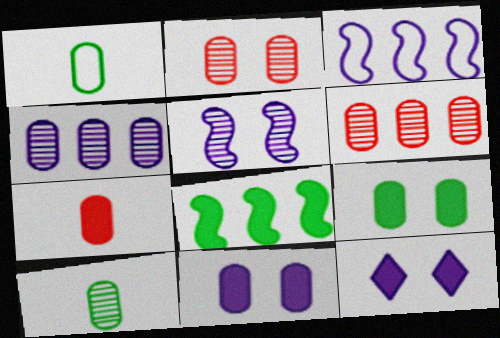[[1, 6, 11], 
[2, 4, 10], 
[7, 8, 12]]